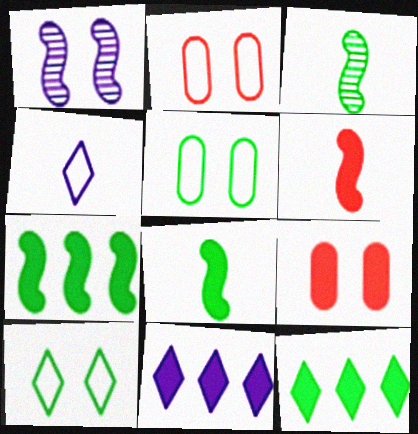[[1, 9, 10], 
[2, 3, 11], 
[3, 5, 12], 
[8, 9, 11]]